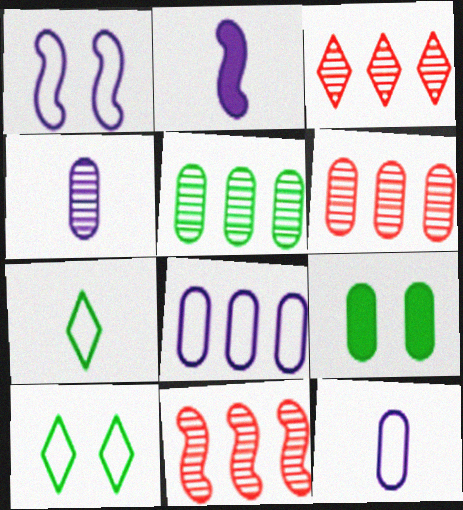[[2, 6, 10], 
[3, 6, 11], 
[6, 9, 12]]